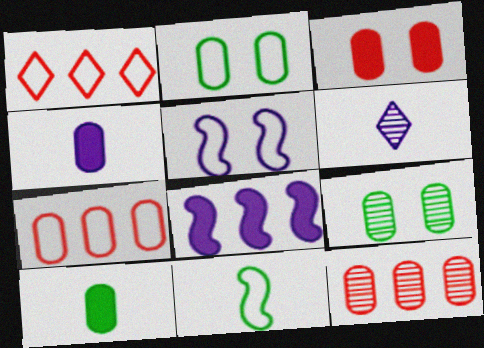[[2, 4, 12], 
[4, 7, 9]]